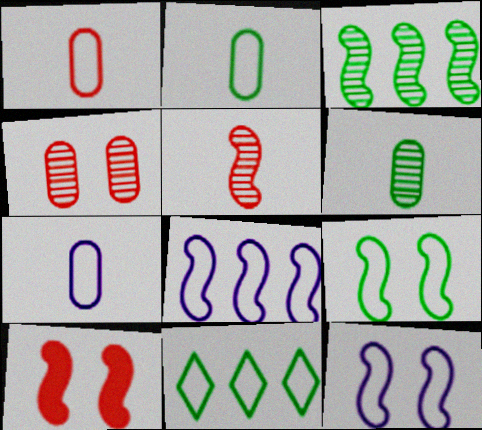[[1, 2, 7], 
[1, 11, 12], 
[2, 9, 11]]